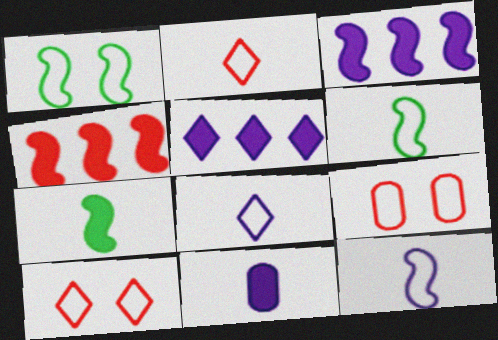[]